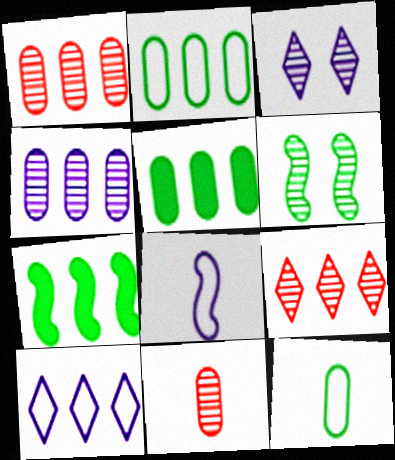[[1, 7, 10]]